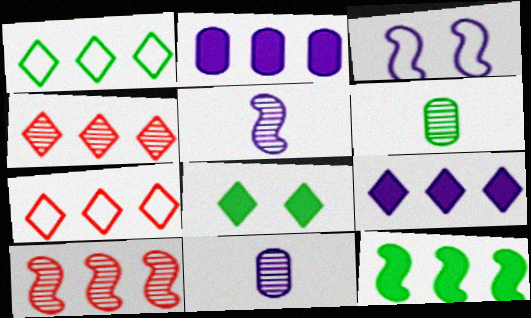[[1, 2, 10], 
[1, 4, 9], 
[3, 9, 11]]